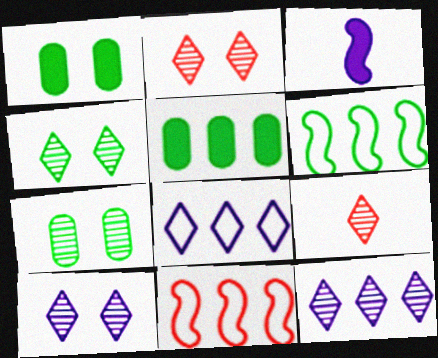[[2, 4, 10], 
[4, 9, 12], 
[5, 11, 12]]